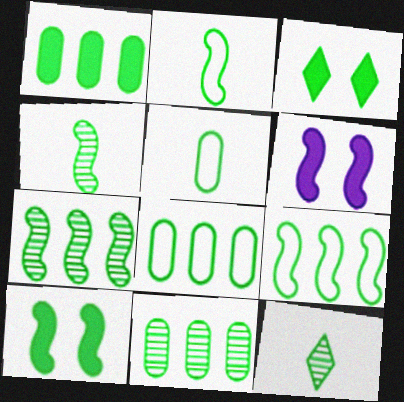[[1, 8, 11], 
[2, 3, 11], 
[2, 7, 10], 
[3, 4, 8], 
[3, 5, 7], 
[4, 9, 10], 
[8, 10, 12]]